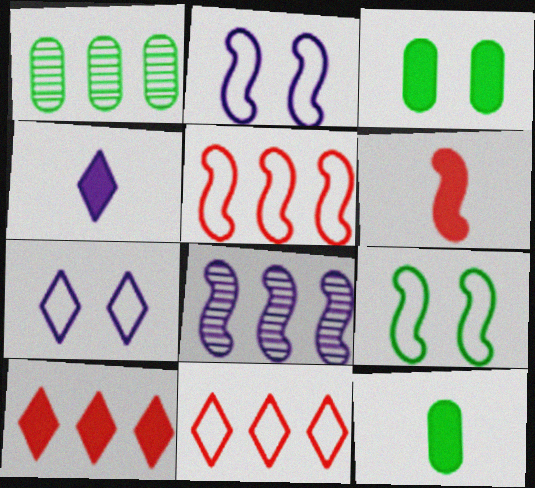[[1, 6, 7], 
[4, 6, 12], 
[6, 8, 9]]